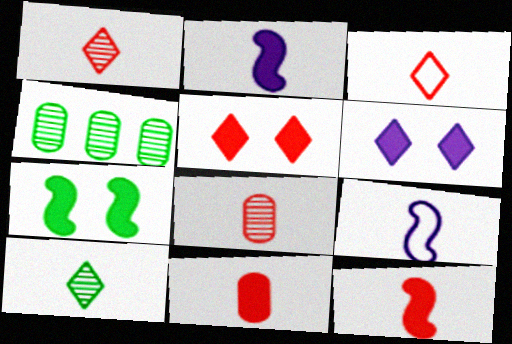[[3, 8, 12], 
[4, 5, 9], 
[9, 10, 11]]